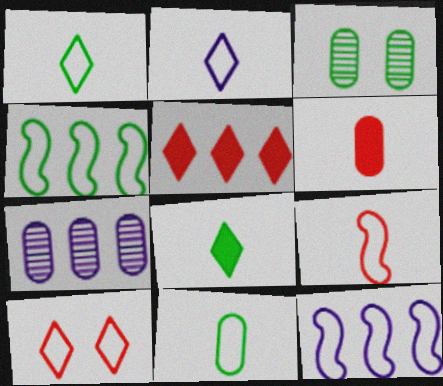[[2, 9, 11], 
[3, 4, 8], 
[4, 5, 7], 
[10, 11, 12]]